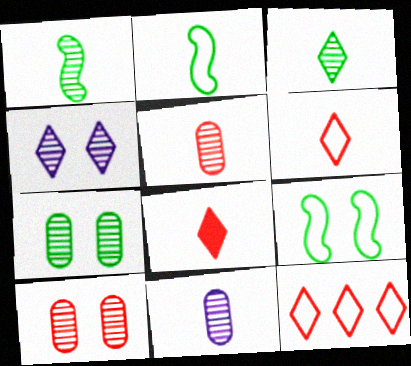[[2, 8, 11]]